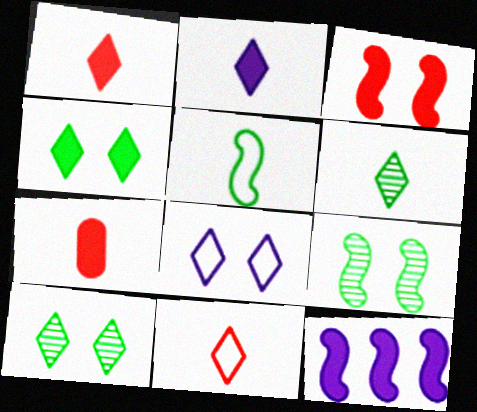[[2, 6, 11], 
[4, 7, 12]]